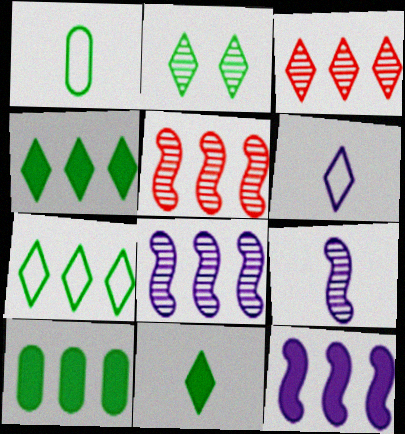[[2, 7, 11]]